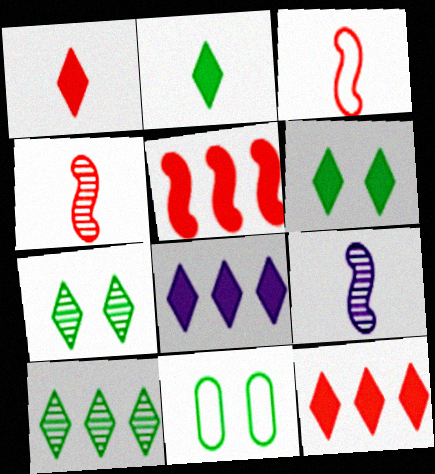[[1, 6, 8], 
[4, 8, 11], 
[9, 11, 12]]